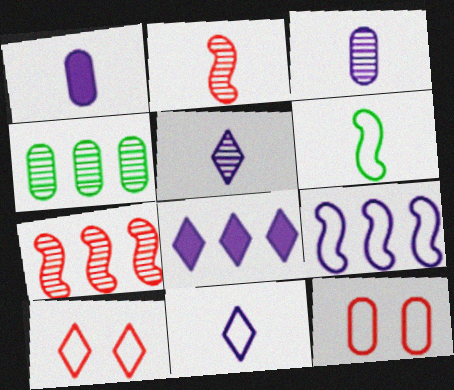[[1, 4, 12]]